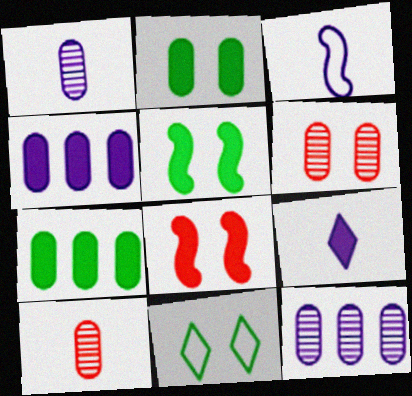[[1, 3, 9], 
[7, 8, 9]]